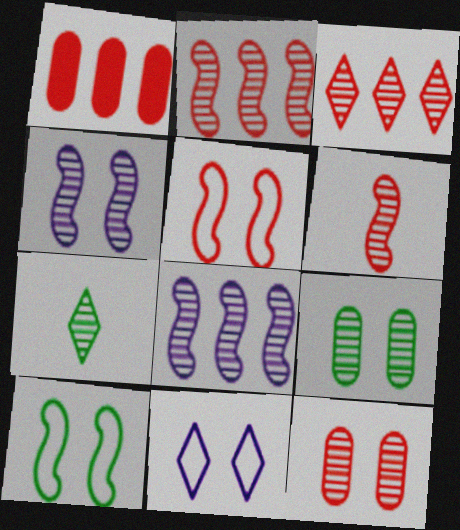[[3, 6, 12], 
[7, 8, 12]]